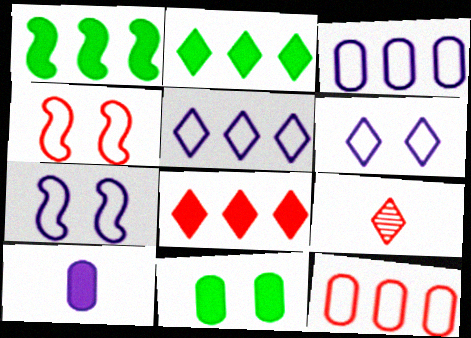[[2, 6, 9]]